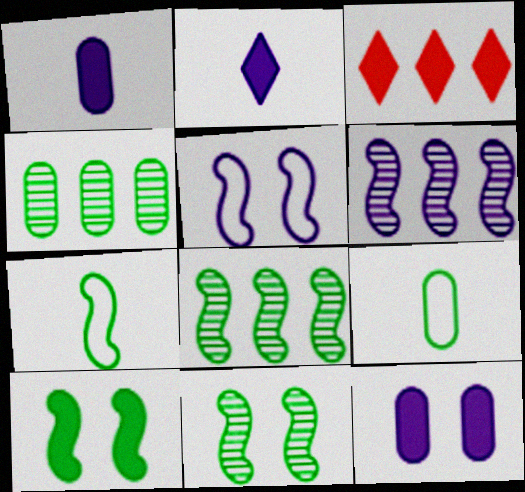[[1, 3, 10], 
[7, 8, 10]]